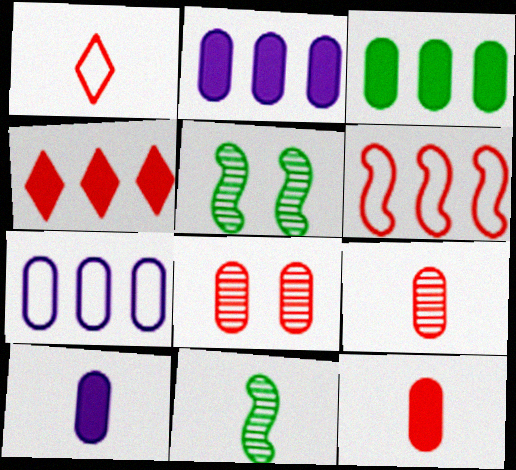[[1, 2, 5], 
[1, 10, 11]]